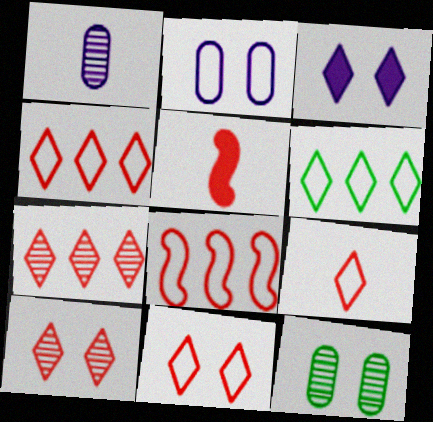[[4, 9, 11]]